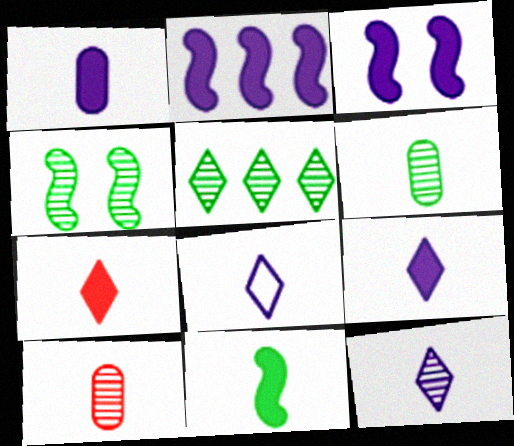[[1, 7, 11], 
[4, 5, 6], 
[8, 9, 12], 
[8, 10, 11]]